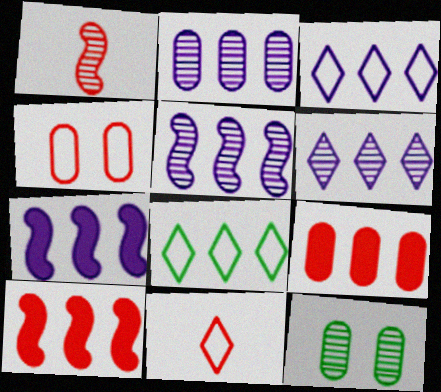[[1, 6, 12], 
[2, 3, 7], 
[2, 5, 6], 
[2, 8, 10], 
[5, 8, 9], 
[7, 11, 12]]